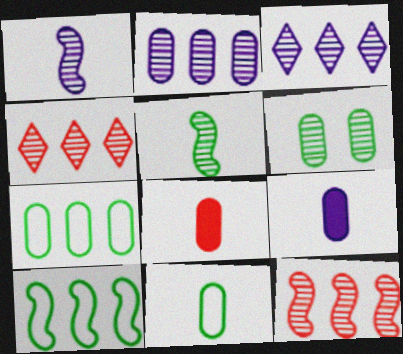[[1, 4, 6]]